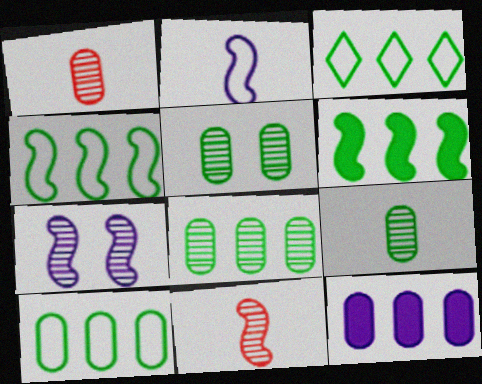[[3, 4, 10], 
[3, 6, 8], 
[5, 8, 9]]